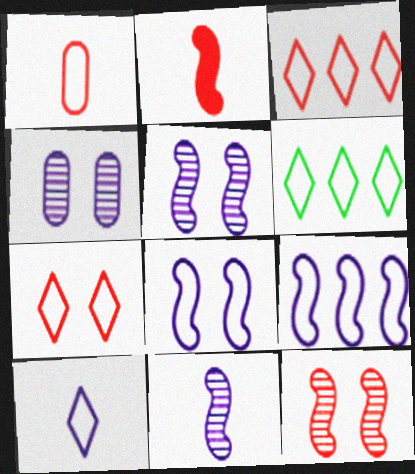[[1, 6, 8], 
[2, 4, 6], 
[6, 7, 10]]